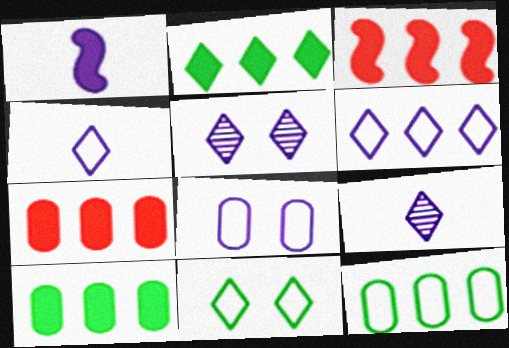[]